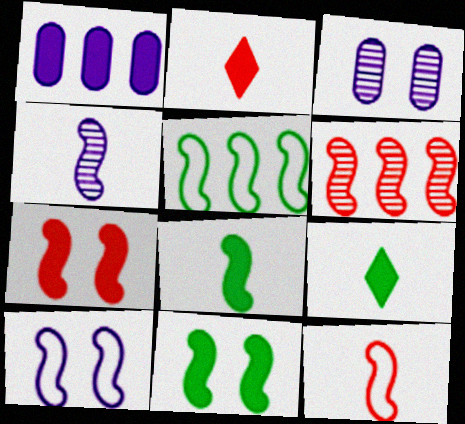[[1, 2, 11], 
[1, 7, 9], 
[2, 3, 5], 
[4, 5, 7], 
[4, 8, 12], 
[5, 10, 12], 
[6, 7, 12], 
[6, 8, 10]]